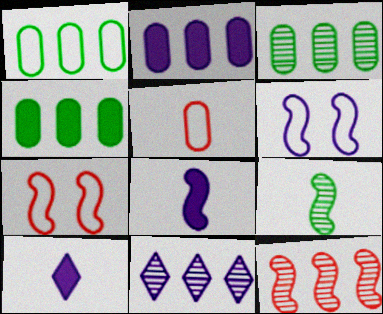[[1, 3, 4], 
[3, 7, 10], 
[3, 11, 12], 
[5, 9, 10]]